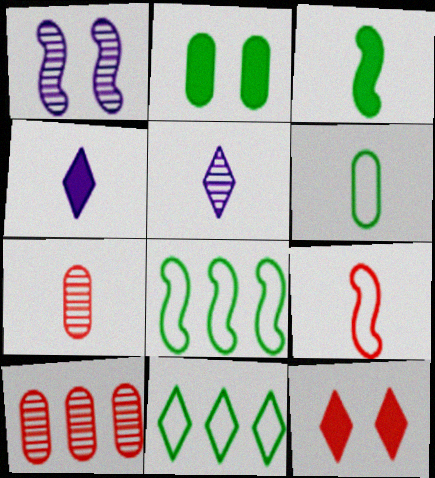[[5, 11, 12], 
[9, 10, 12]]